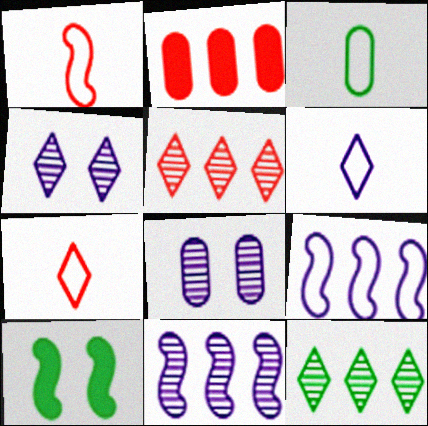[[1, 3, 6], 
[1, 10, 11], 
[2, 3, 8], 
[2, 9, 12], 
[3, 10, 12]]